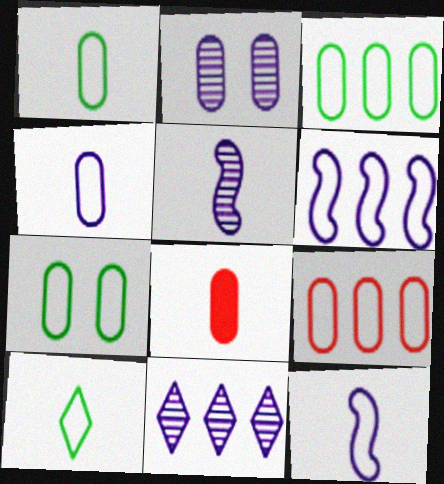[[1, 3, 7], 
[2, 3, 8], 
[2, 5, 11], 
[4, 7, 9], 
[5, 8, 10]]